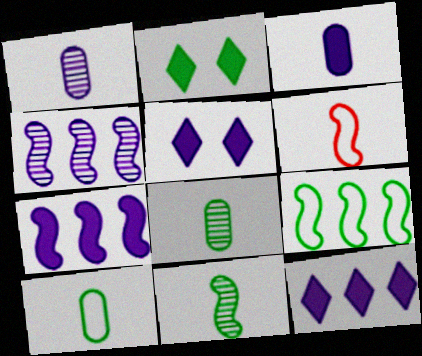[[2, 8, 9], 
[3, 5, 7]]